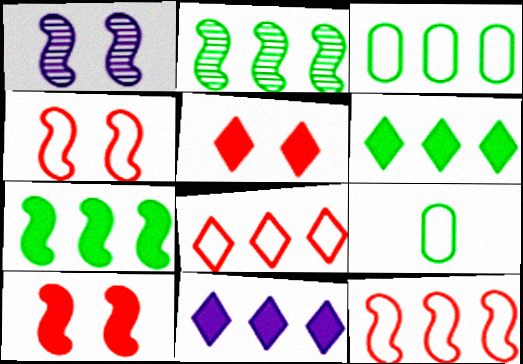[[2, 3, 6]]